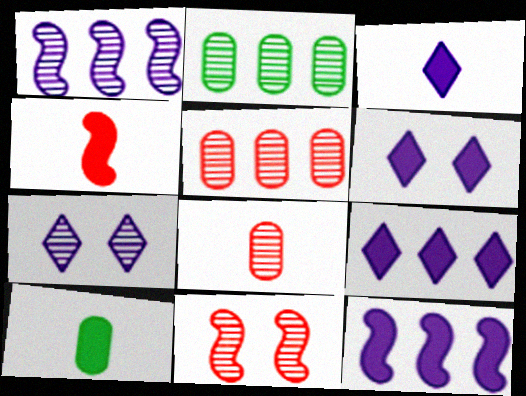[[3, 4, 10], 
[3, 6, 9]]